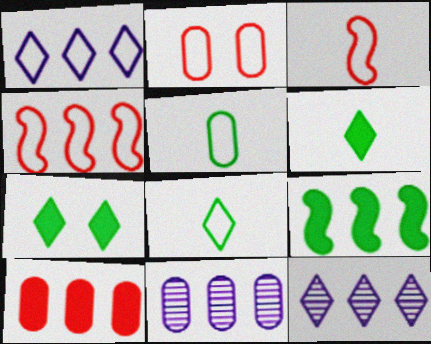[[3, 7, 11]]